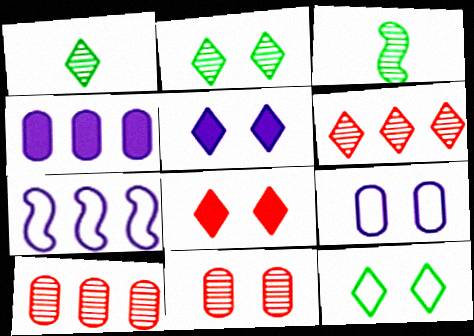[]